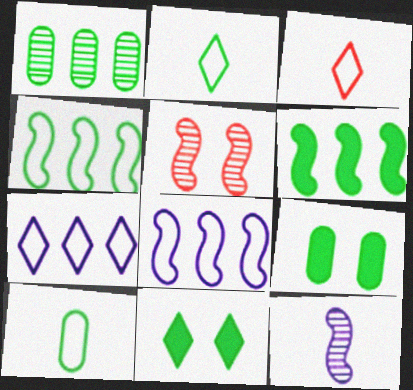[[1, 9, 10]]